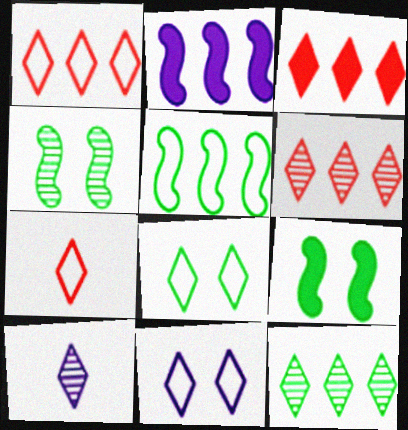[[1, 3, 6], 
[3, 8, 10]]